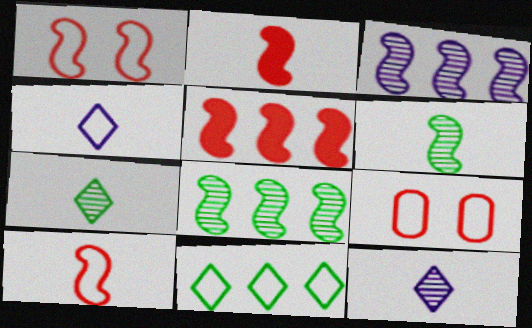[]